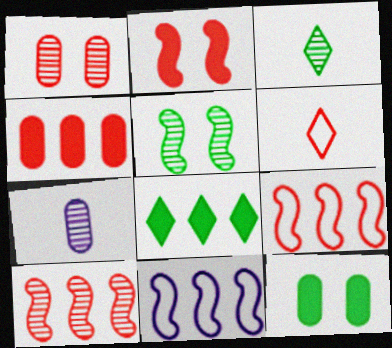[]